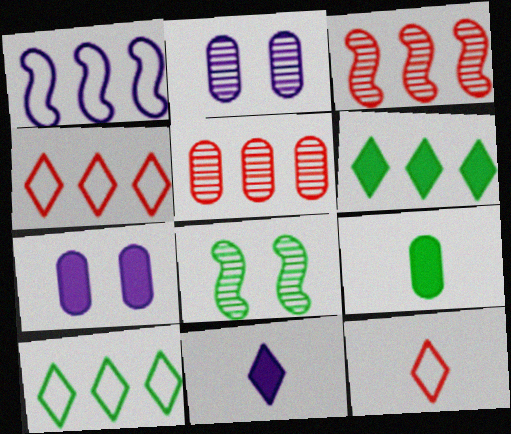[[1, 2, 11], 
[1, 5, 6], 
[8, 9, 10]]